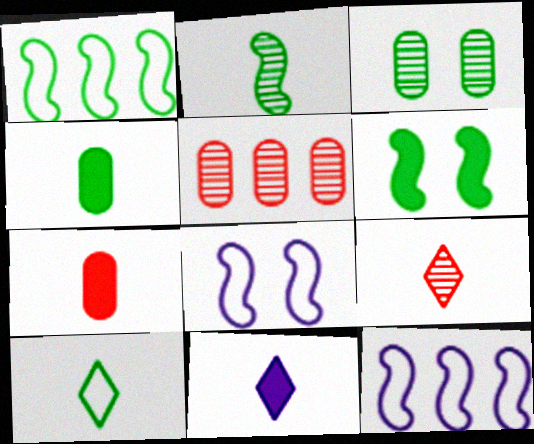[[1, 2, 6], 
[2, 4, 10], 
[9, 10, 11]]